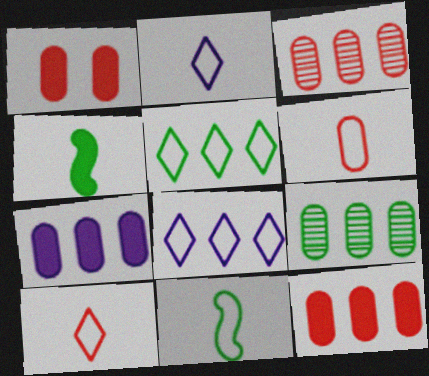[[1, 3, 6], 
[2, 6, 11]]